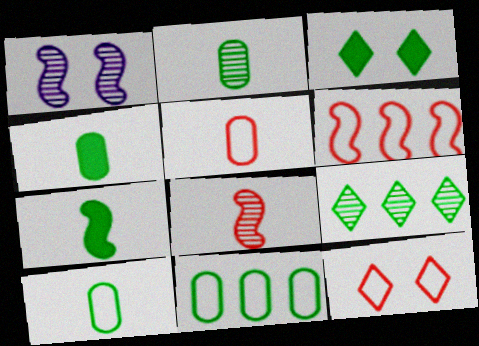[[1, 6, 7], 
[2, 4, 10], 
[5, 6, 12]]